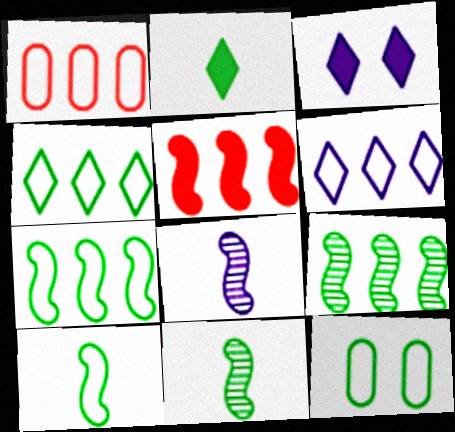[[1, 3, 11], 
[1, 6, 7], 
[2, 9, 12], 
[4, 10, 12]]